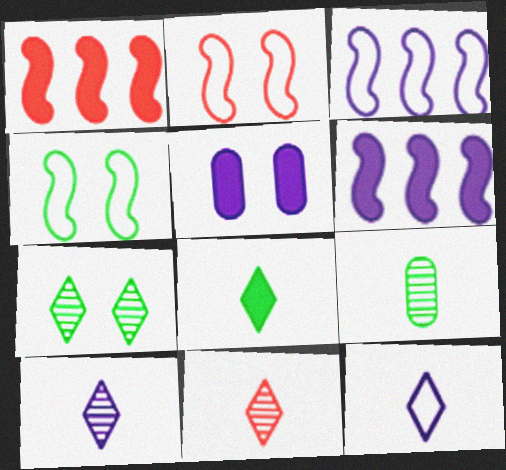[[1, 5, 8], 
[2, 5, 7], 
[3, 5, 10], 
[8, 11, 12]]